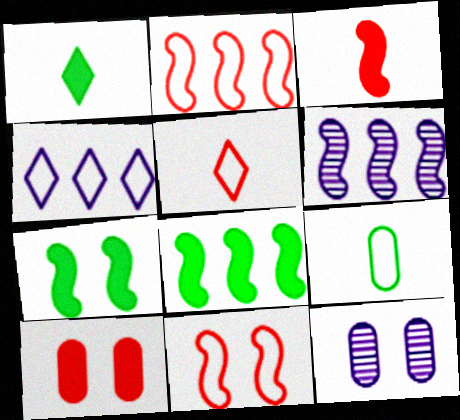[[1, 2, 12], 
[2, 6, 8], 
[4, 9, 11], 
[5, 8, 12]]